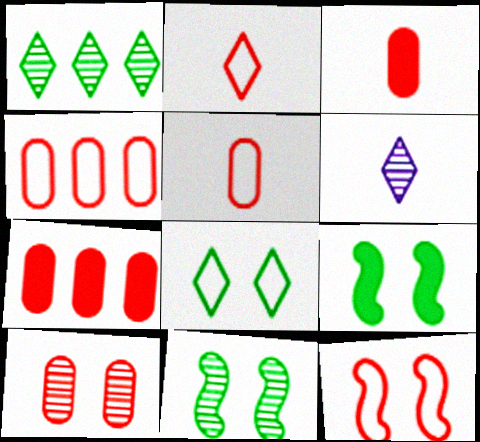[[2, 4, 12], 
[3, 4, 10], 
[4, 6, 9], 
[5, 7, 10]]